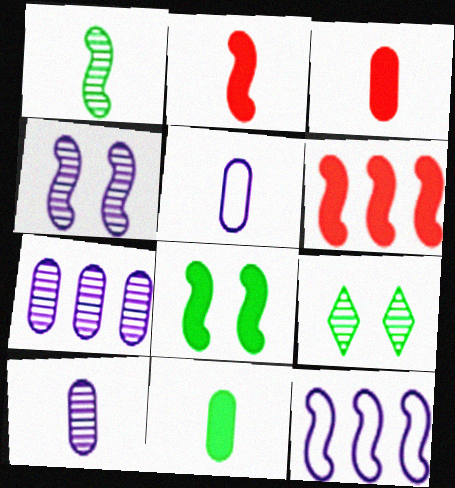[[3, 9, 12], 
[5, 6, 9]]